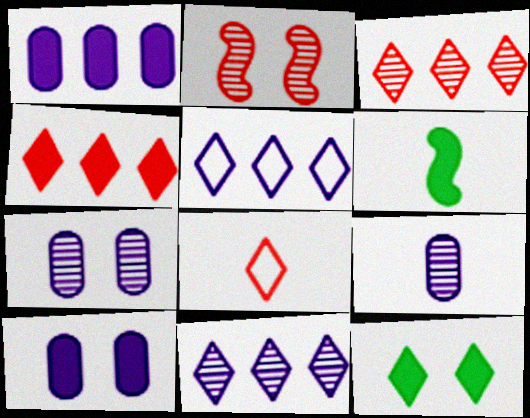[[4, 6, 10], 
[6, 8, 9], 
[8, 11, 12]]